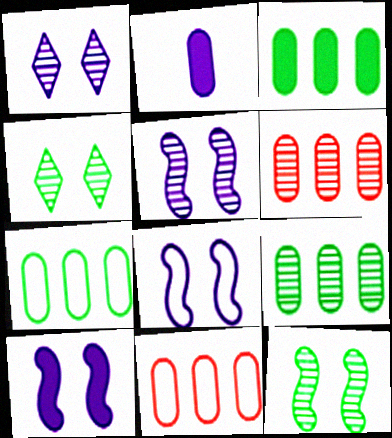[[3, 7, 9], 
[5, 8, 10]]